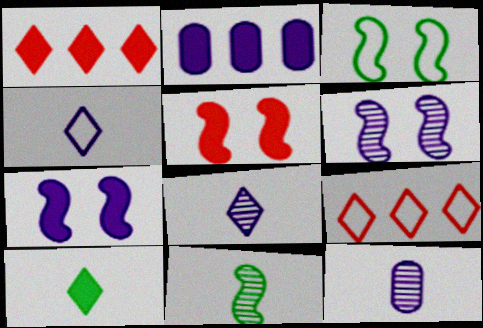[[1, 3, 12], 
[2, 4, 6], 
[2, 5, 10], 
[3, 5, 6]]